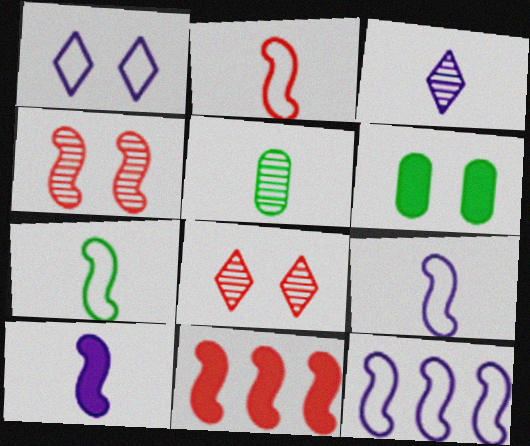[[1, 4, 6], 
[1, 5, 11], 
[2, 4, 11], 
[2, 7, 9]]